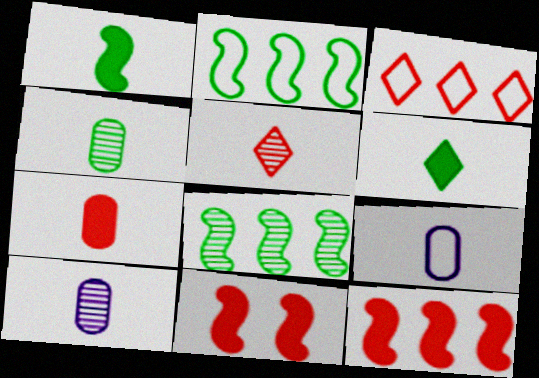[[1, 5, 9], 
[4, 7, 9]]